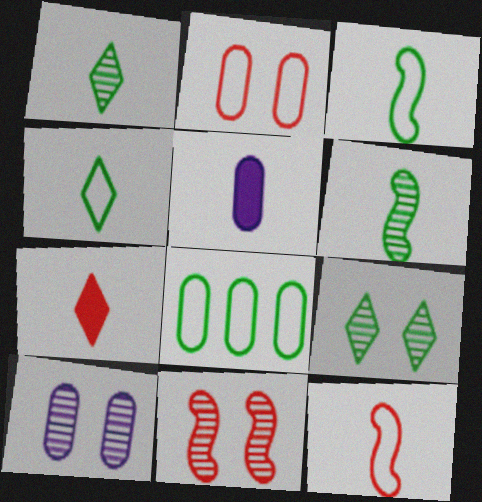[[1, 5, 12], 
[9, 10, 11]]